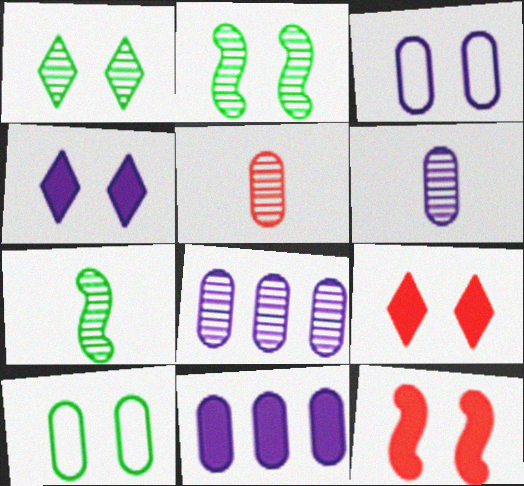[[1, 3, 12], 
[2, 3, 9], 
[3, 6, 11], 
[5, 10, 11]]